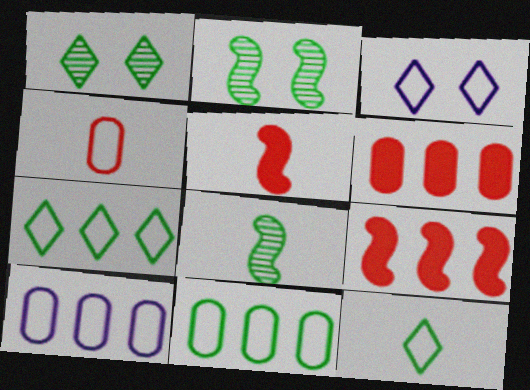[[1, 5, 10], 
[3, 6, 8]]